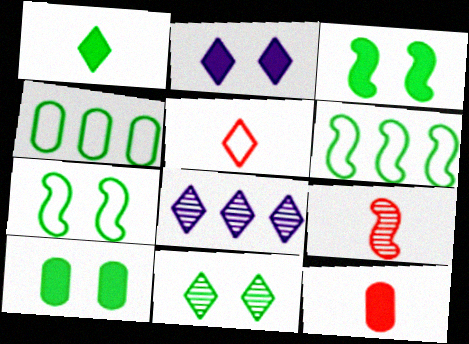[[2, 4, 9], 
[5, 9, 12], 
[7, 8, 12], 
[7, 10, 11]]